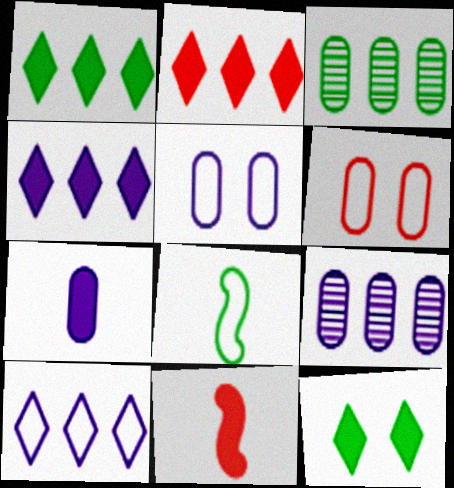[[1, 2, 4], 
[3, 6, 7], 
[3, 8, 12], 
[5, 7, 9], 
[6, 8, 10]]